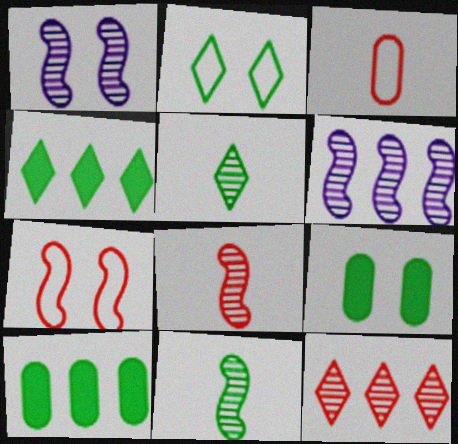[[1, 3, 4], 
[2, 4, 5], 
[2, 10, 11]]